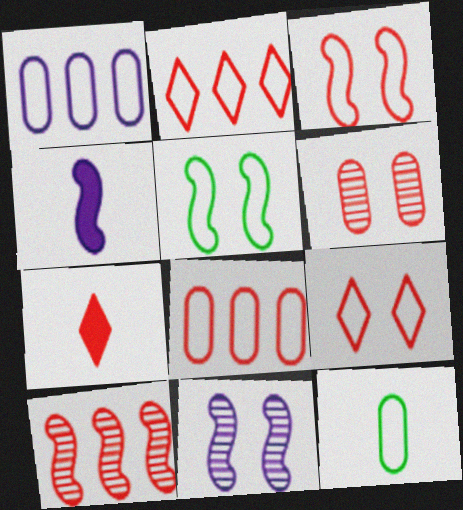[[4, 5, 10]]